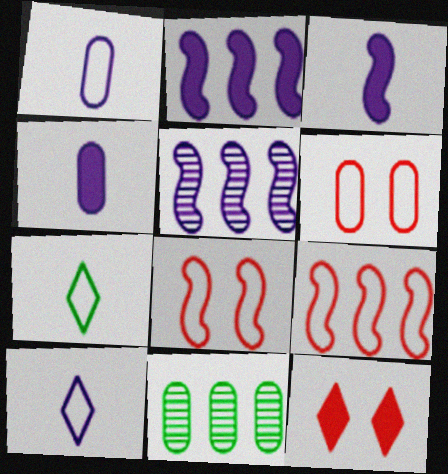[[4, 6, 11]]